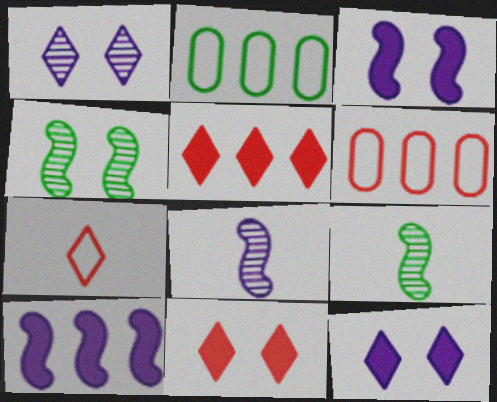[[2, 8, 11], 
[6, 9, 12]]